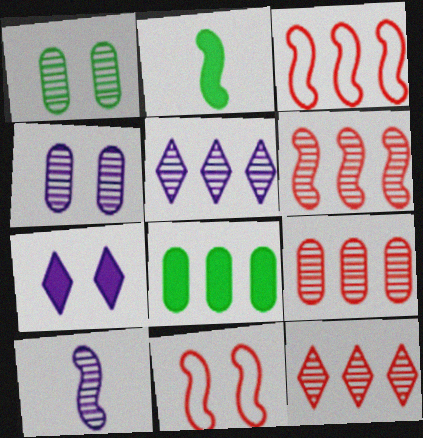[[1, 7, 11], 
[1, 10, 12], 
[3, 5, 8], 
[4, 5, 10], 
[6, 9, 12]]